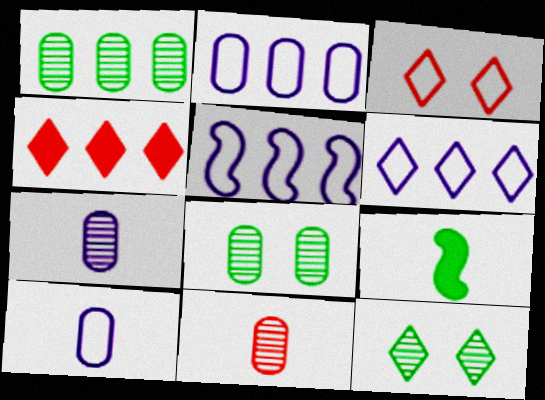[[1, 4, 5], 
[2, 5, 6]]